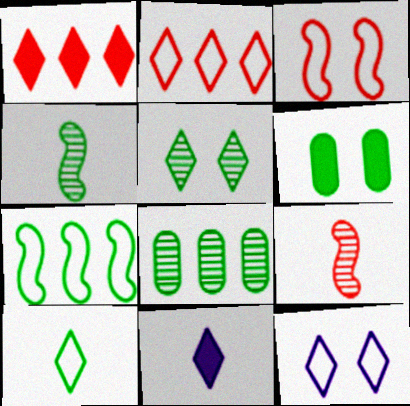[[2, 5, 11], 
[2, 10, 12], 
[3, 8, 11], 
[4, 5, 8]]